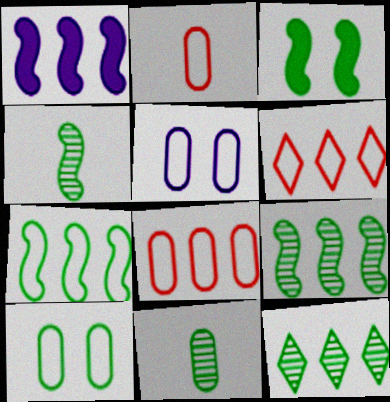[[1, 8, 12], 
[3, 4, 7]]